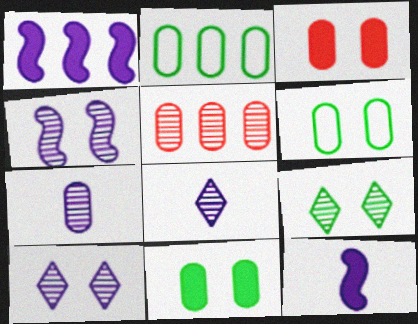[[2, 3, 7]]